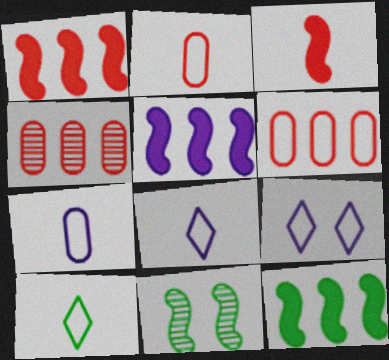[[1, 5, 12]]